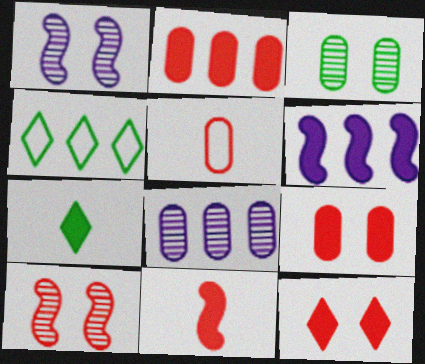[[2, 11, 12], 
[6, 7, 9]]